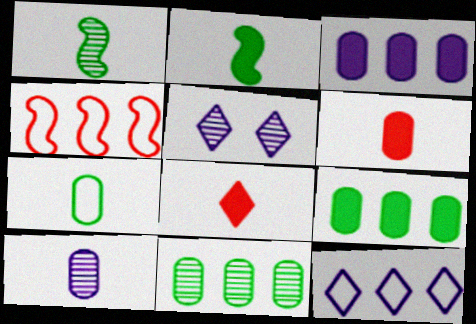[[6, 7, 10]]